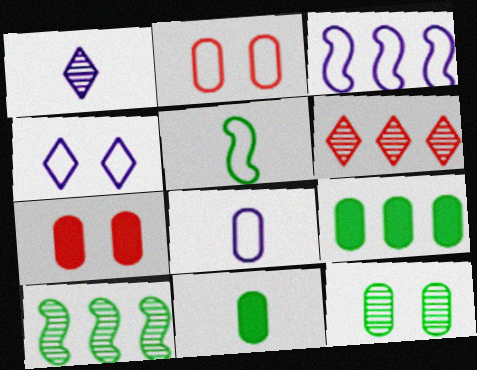[[3, 4, 8], 
[3, 6, 9]]